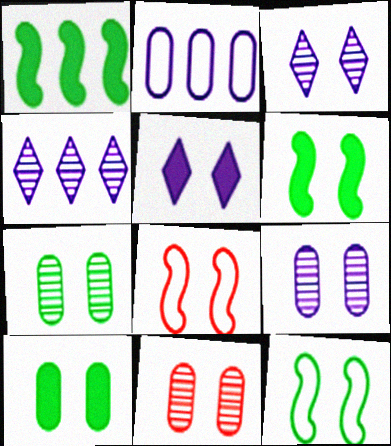[[3, 8, 10], 
[5, 7, 8], 
[5, 11, 12], 
[7, 9, 11]]